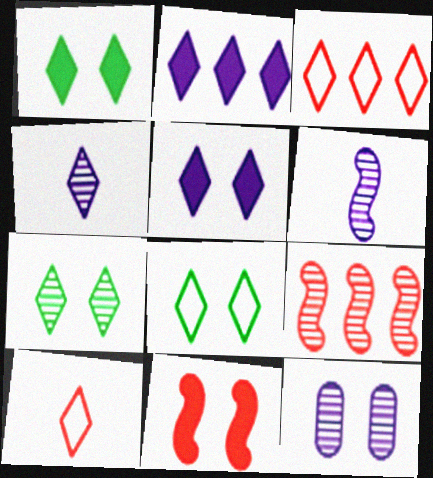[[1, 3, 4], 
[1, 7, 8], 
[2, 7, 10], 
[8, 11, 12]]